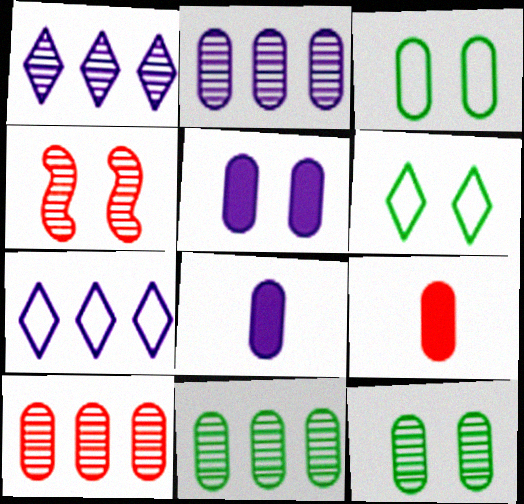[[2, 3, 9], 
[2, 10, 11], 
[3, 8, 10], 
[4, 5, 6]]